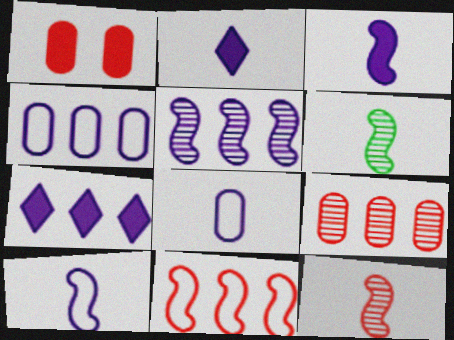[[4, 5, 7]]